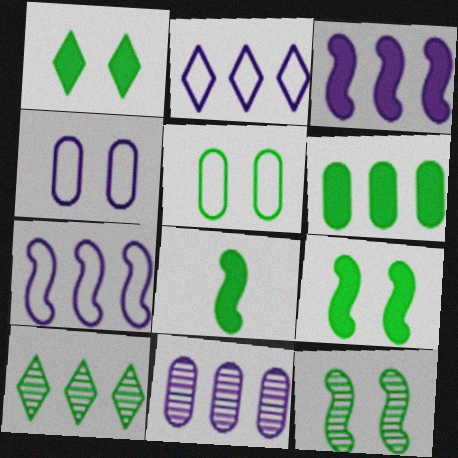[[1, 5, 12], 
[1, 6, 8], 
[2, 3, 11], 
[5, 8, 10]]